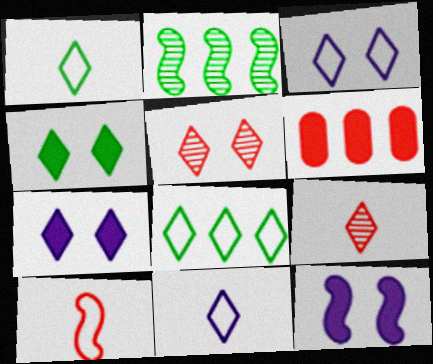[[2, 10, 12], 
[3, 4, 5], 
[5, 6, 10], 
[7, 8, 9]]